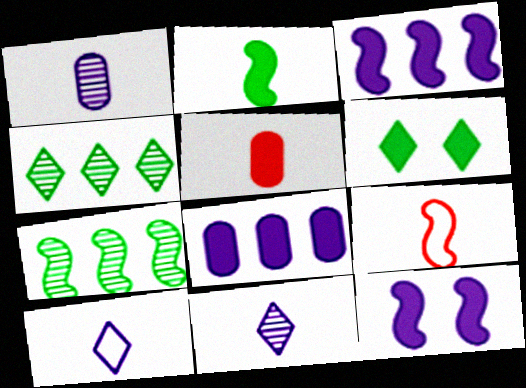[[3, 5, 6], 
[7, 9, 12]]